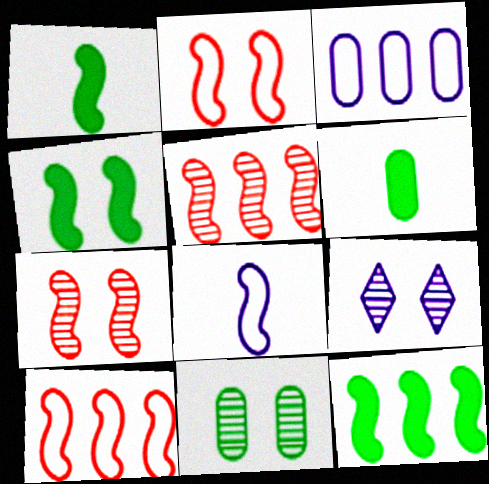[[1, 4, 12], 
[4, 5, 8], 
[6, 9, 10], 
[7, 8, 12], 
[7, 9, 11]]